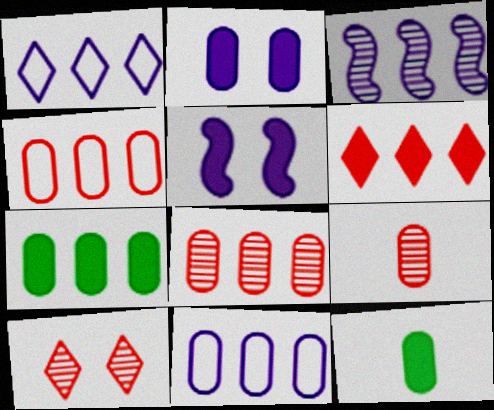[[5, 6, 12], 
[7, 8, 11]]